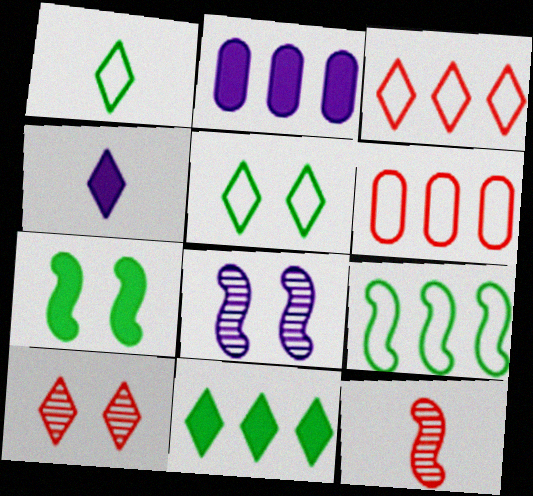[[2, 5, 12]]